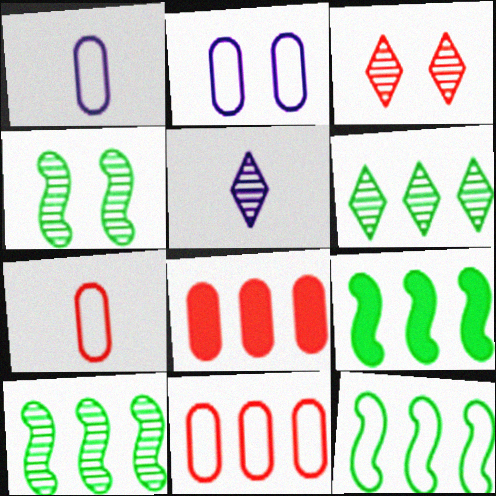[[1, 3, 9], 
[3, 5, 6], 
[9, 10, 12]]